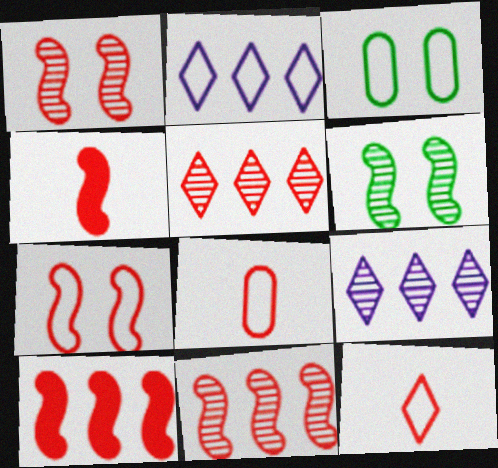[[3, 4, 9], 
[4, 7, 11]]